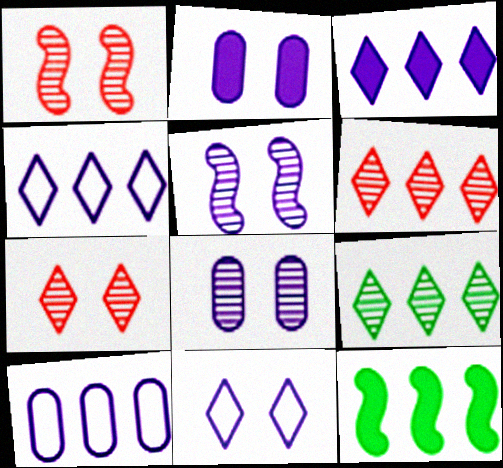[[2, 5, 11], 
[6, 10, 12]]